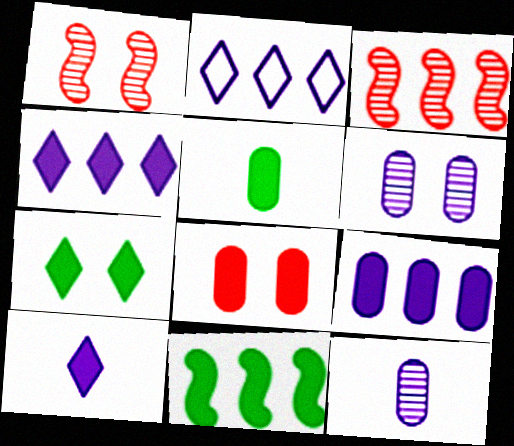[[1, 2, 5], 
[5, 7, 11], 
[5, 8, 9], 
[8, 10, 11]]